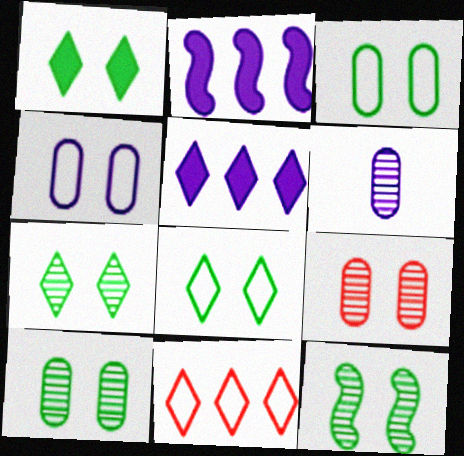[[1, 3, 12], 
[1, 7, 8], 
[7, 10, 12]]